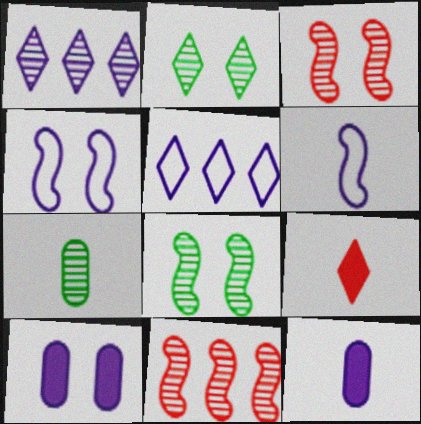[[1, 3, 7], 
[1, 4, 12], 
[1, 6, 10], 
[2, 5, 9], 
[6, 7, 9]]